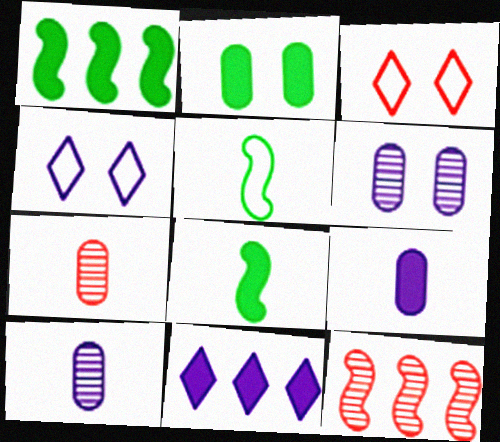[[1, 3, 10], 
[1, 4, 7]]